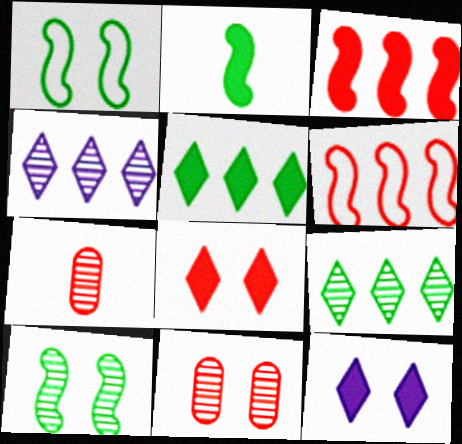[[1, 11, 12], 
[4, 7, 10], 
[6, 7, 8]]